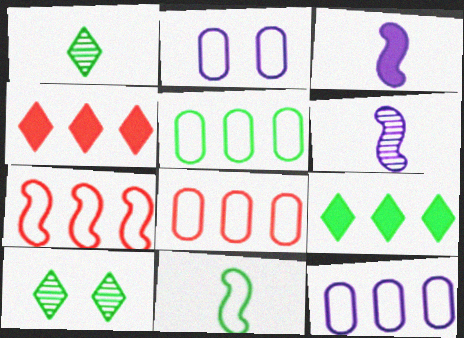[[3, 8, 10], 
[5, 8, 12]]